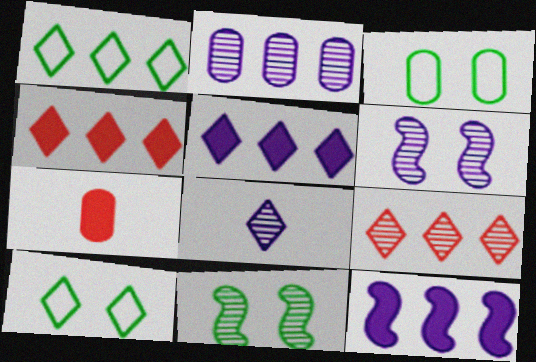[[1, 5, 9], 
[1, 6, 7], 
[2, 3, 7], 
[2, 6, 8], 
[4, 8, 10]]